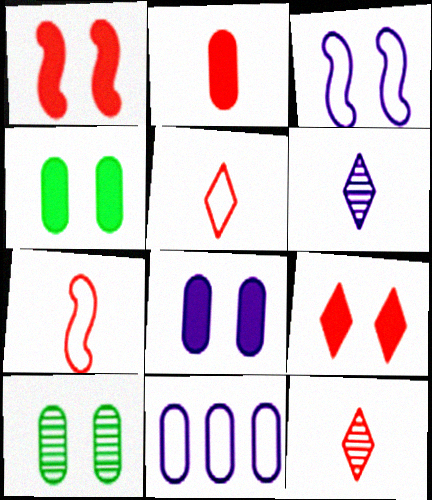[[2, 7, 12], 
[2, 10, 11], 
[3, 9, 10]]